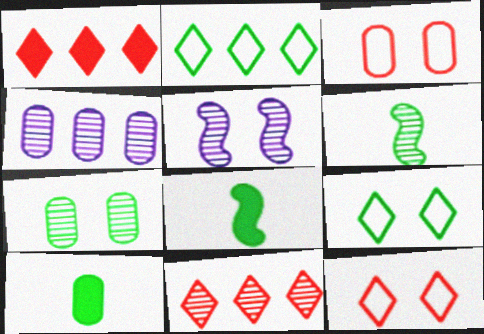[[2, 7, 8], 
[3, 4, 10], 
[4, 8, 12]]